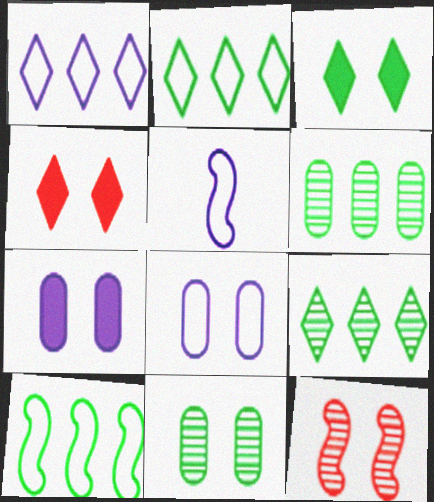[[1, 5, 8], 
[3, 8, 12], 
[4, 5, 6]]